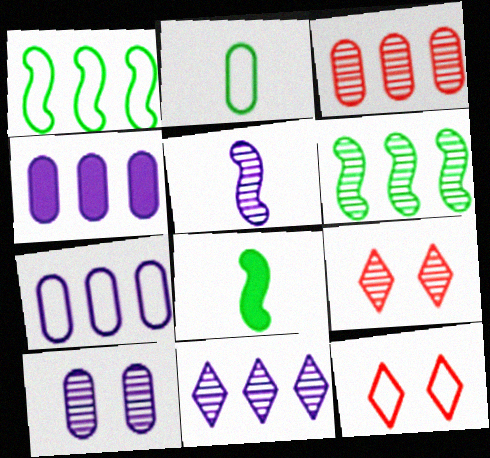[[3, 6, 11], 
[5, 10, 11], 
[7, 8, 9]]